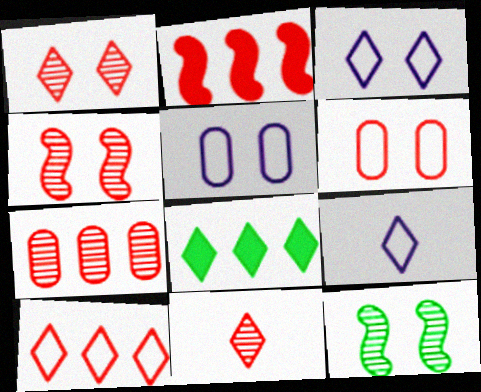[[1, 8, 9], 
[2, 6, 11], 
[2, 7, 10], 
[3, 8, 11], 
[4, 7, 11]]